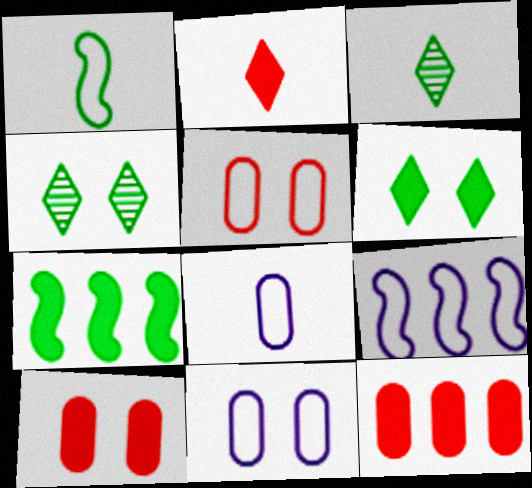[[3, 9, 10]]